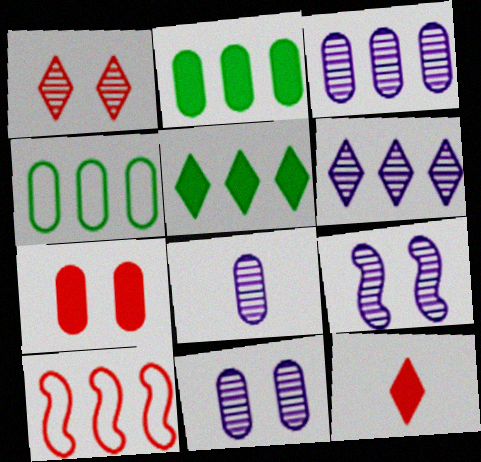[[2, 6, 10], 
[3, 5, 10], 
[3, 8, 11], 
[4, 7, 8], 
[4, 9, 12], 
[6, 8, 9]]